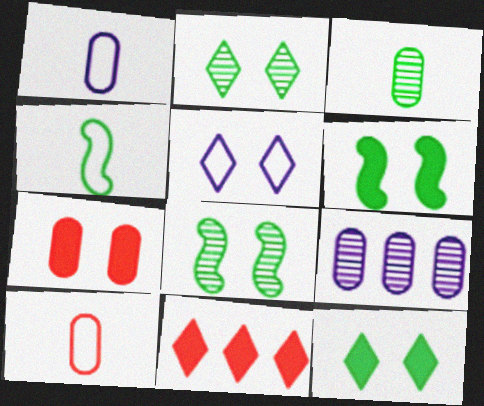[[1, 8, 11], 
[5, 7, 8]]